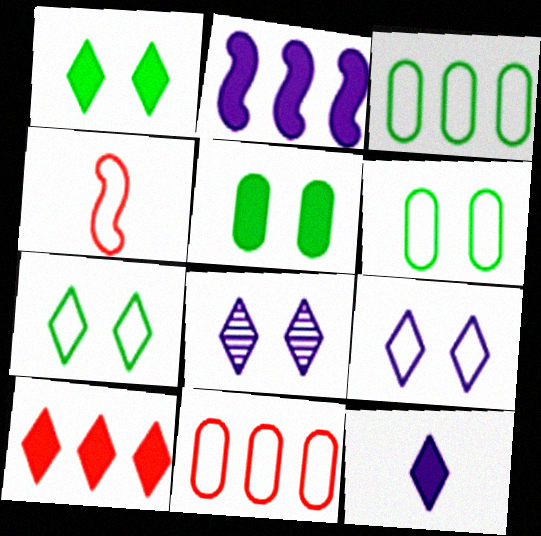[[1, 10, 12], 
[3, 4, 9]]